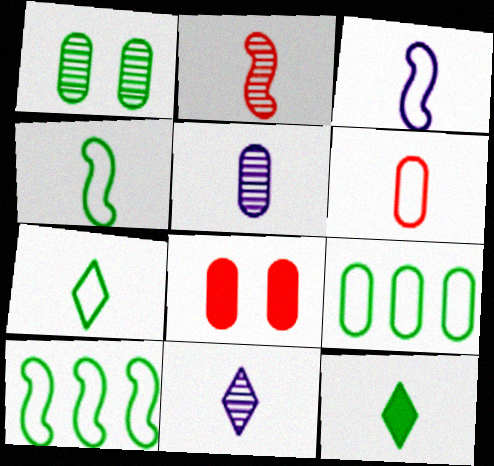[[1, 10, 12], 
[3, 6, 7], 
[5, 8, 9], 
[8, 10, 11]]